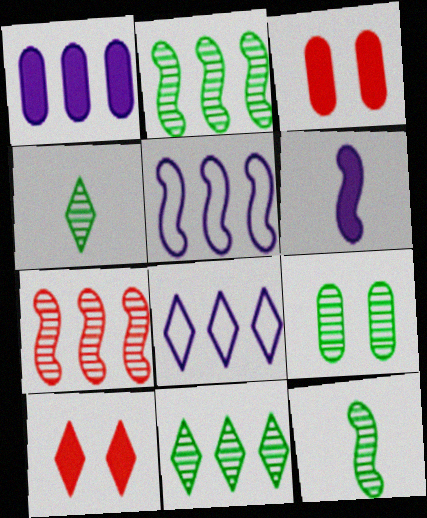[[2, 4, 9], 
[3, 4, 5], 
[3, 8, 12], 
[4, 8, 10], 
[9, 11, 12]]